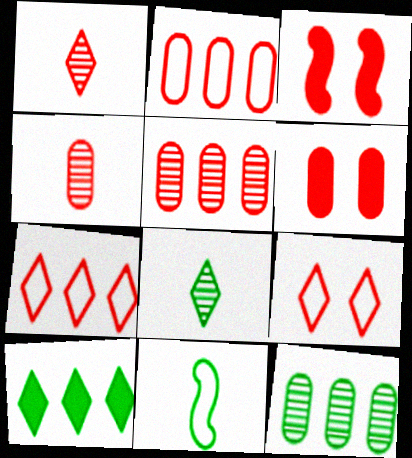[[1, 2, 3], 
[2, 4, 6], 
[3, 4, 7]]